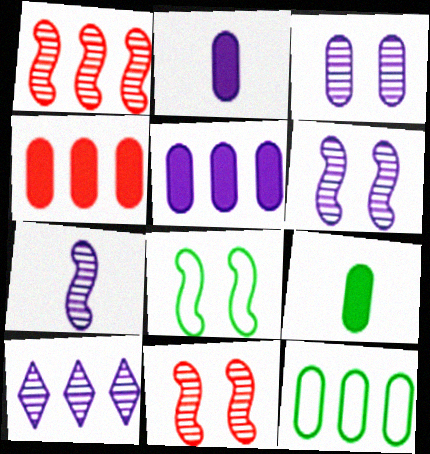[[3, 7, 10]]